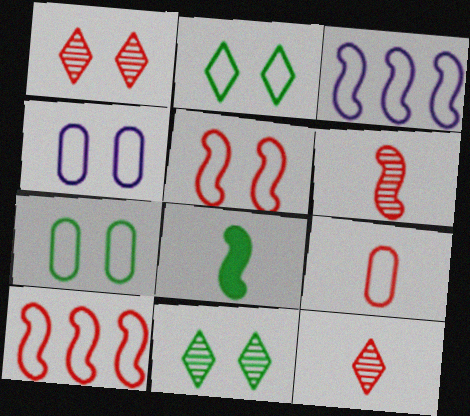[[2, 3, 9], 
[2, 4, 5]]